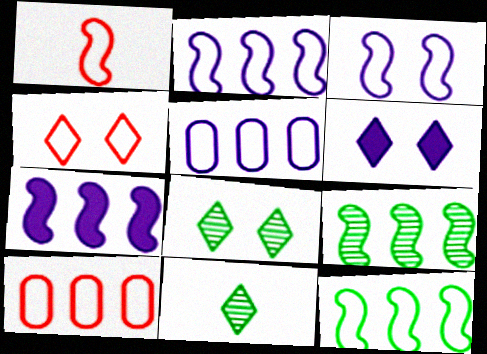[[1, 3, 12], 
[1, 4, 10], 
[4, 6, 8]]